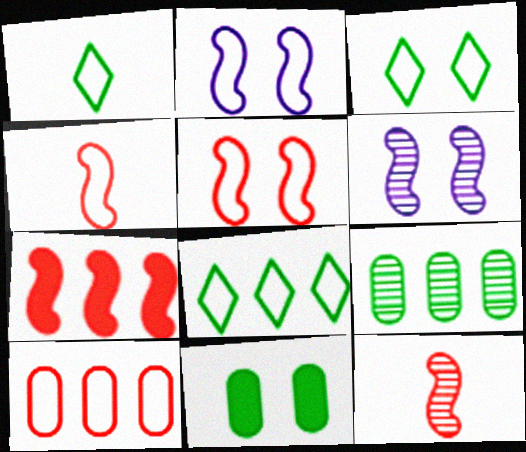[[1, 2, 10], 
[1, 3, 8], 
[5, 7, 12]]